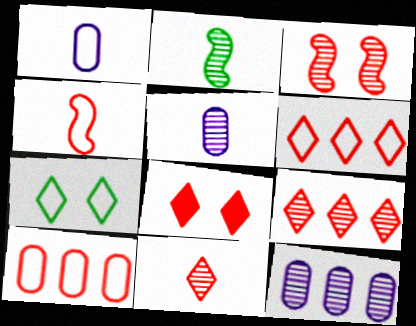[[2, 5, 11], 
[6, 8, 11]]